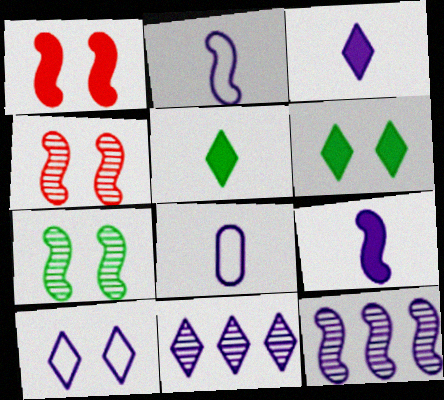[[3, 10, 11]]